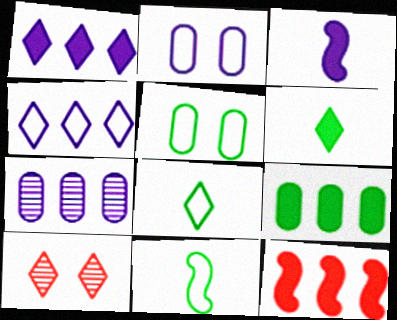[[1, 8, 10], 
[1, 9, 12], 
[4, 6, 10]]